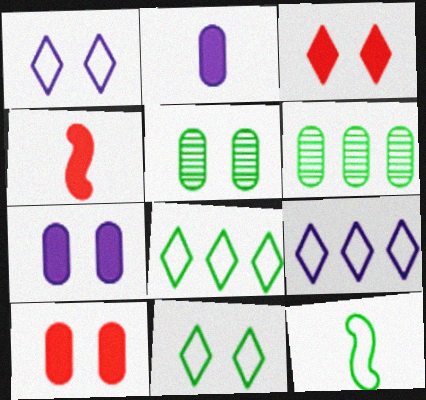[[1, 4, 6], 
[4, 5, 9]]